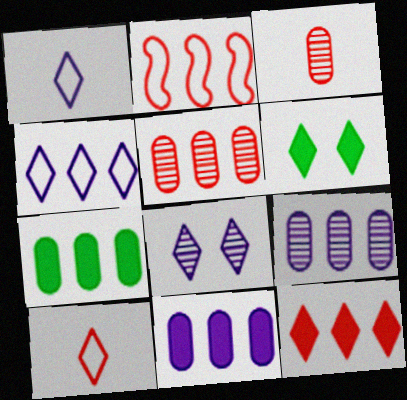[[2, 5, 12]]